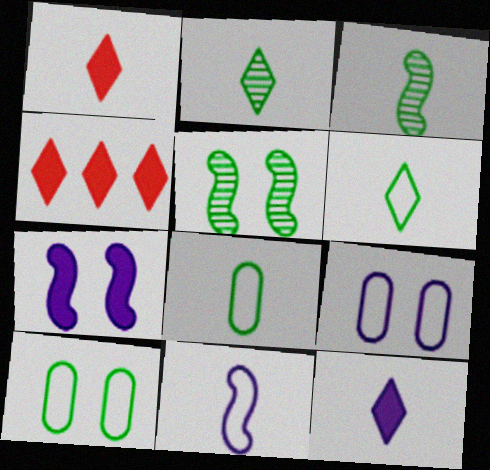[[3, 4, 9]]